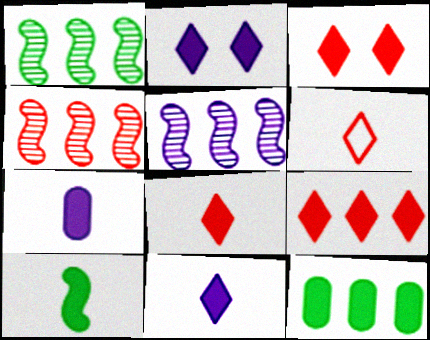[[1, 4, 5], 
[3, 8, 9], 
[7, 8, 10]]